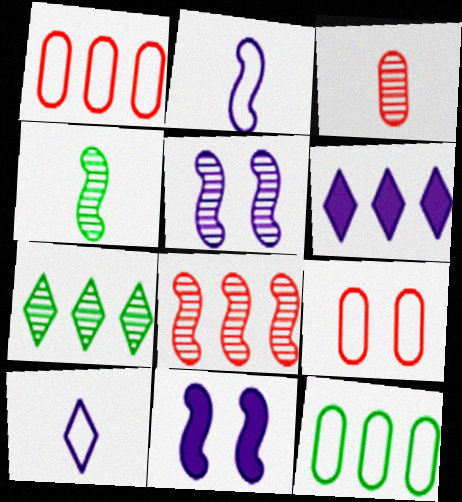[[3, 5, 7], 
[4, 5, 8], 
[4, 6, 9], 
[6, 8, 12]]